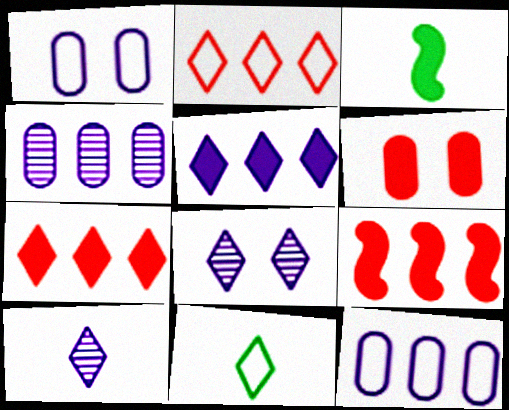[[3, 5, 6], 
[7, 8, 11]]